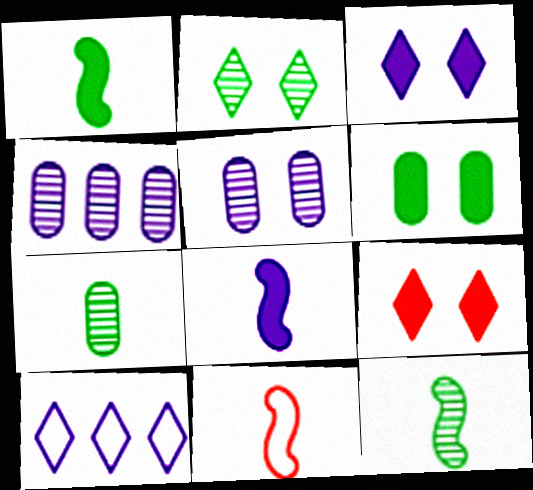[[5, 8, 10], 
[8, 11, 12]]